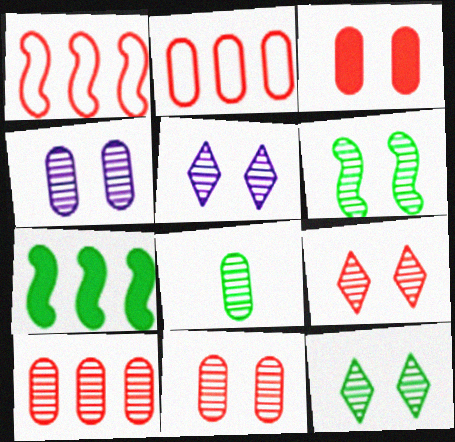[[4, 6, 9], 
[4, 8, 10], 
[5, 6, 11], 
[5, 9, 12]]